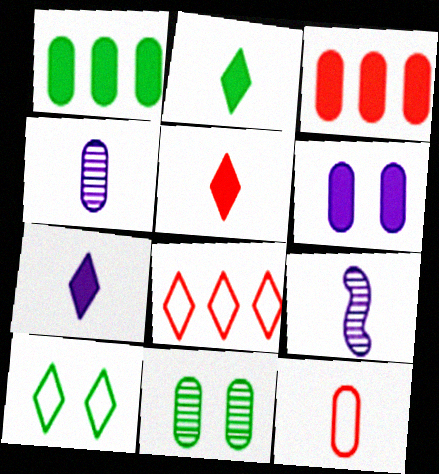[[2, 5, 7], 
[2, 9, 12], 
[3, 9, 10]]